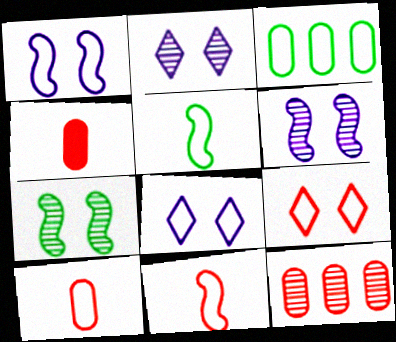[[3, 8, 11]]